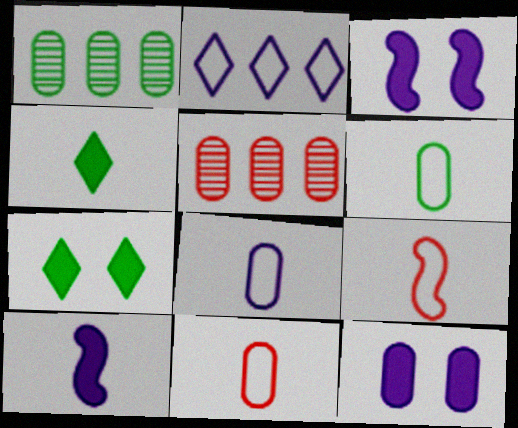[[1, 11, 12], 
[5, 6, 12], 
[6, 8, 11]]